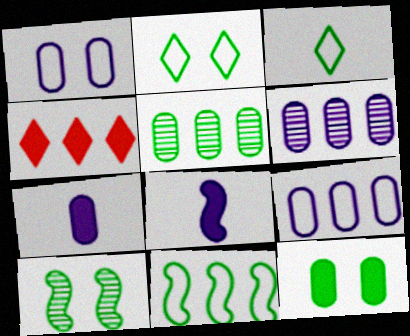[[1, 6, 7], 
[2, 10, 12], 
[4, 6, 11], 
[4, 8, 12]]